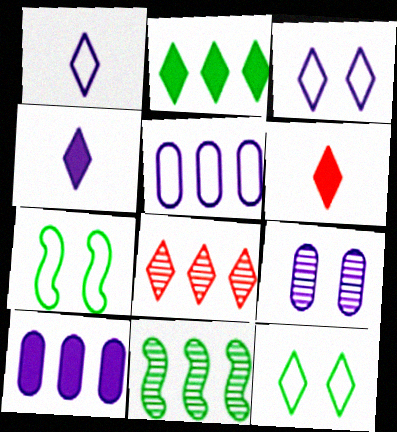[[4, 8, 12]]